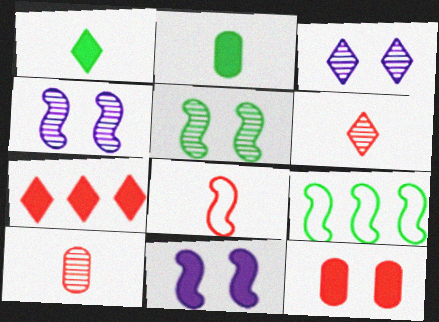[[2, 7, 11]]